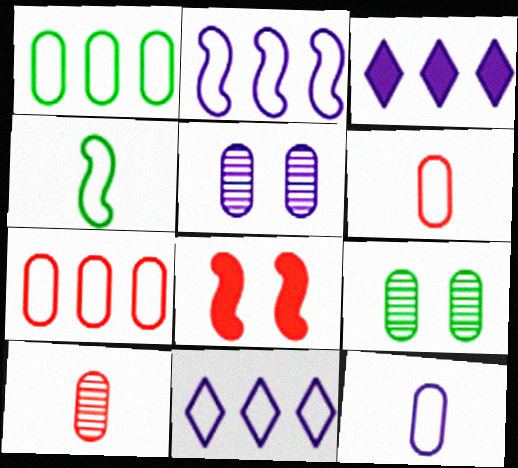[]